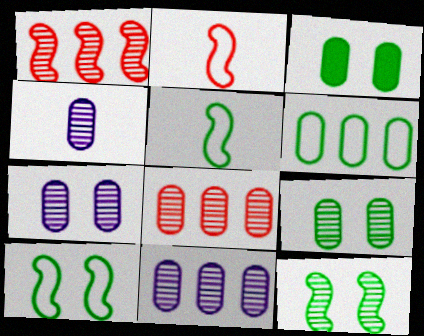[[4, 7, 11], 
[4, 8, 9]]